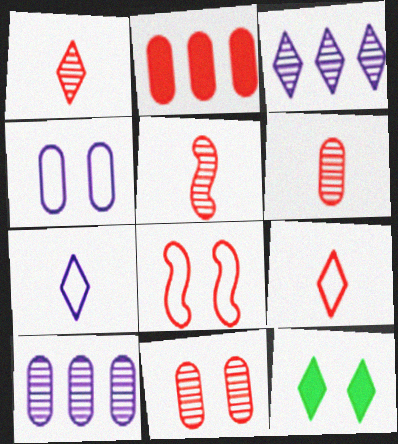[[1, 2, 8], 
[1, 5, 6], 
[3, 9, 12]]